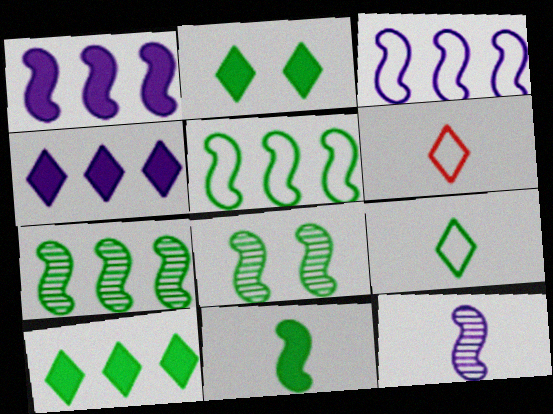[[5, 8, 11]]